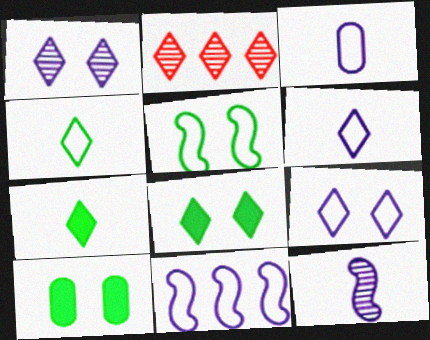[[2, 6, 8], 
[2, 7, 9], 
[3, 9, 11]]